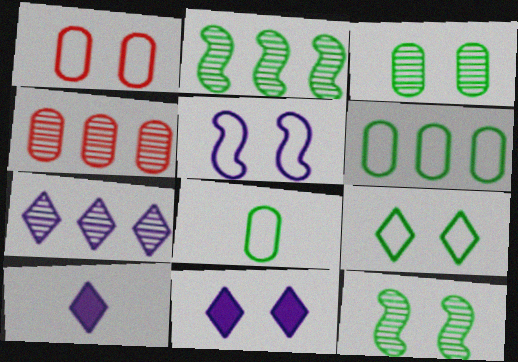[[1, 2, 10], 
[1, 5, 9], 
[1, 11, 12], 
[2, 4, 7]]